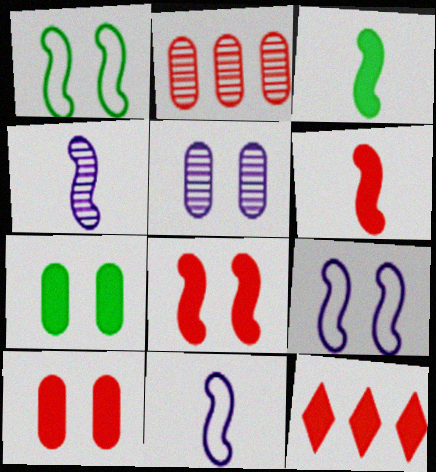[[6, 10, 12]]